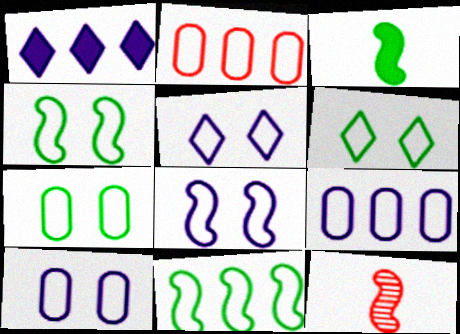[[1, 7, 12], 
[4, 6, 7], 
[5, 8, 10]]